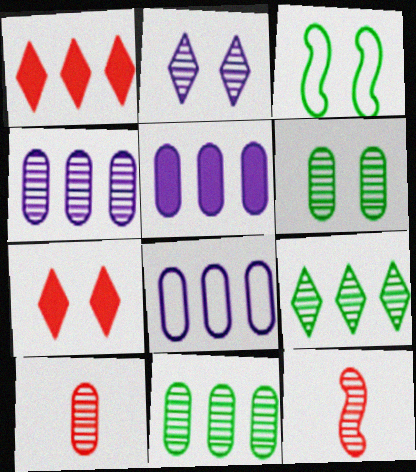[[2, 11, 12], 
[4, 5, 8], 
[4, 6, 10]]